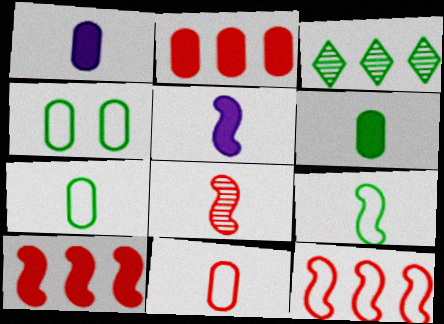[[5, 8, 9]]